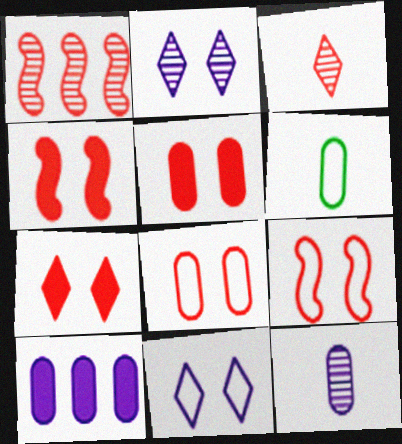[[4, 5, 7]]